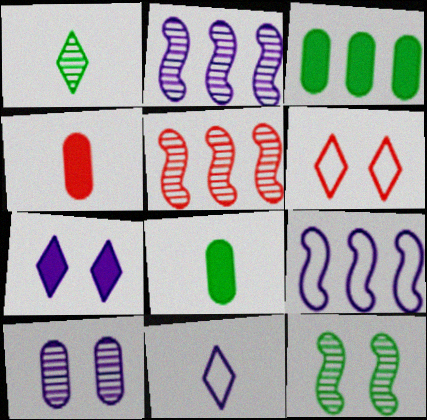[[1, 5, 10], 
[2, 6, 8], 
[4, 5, 6]]